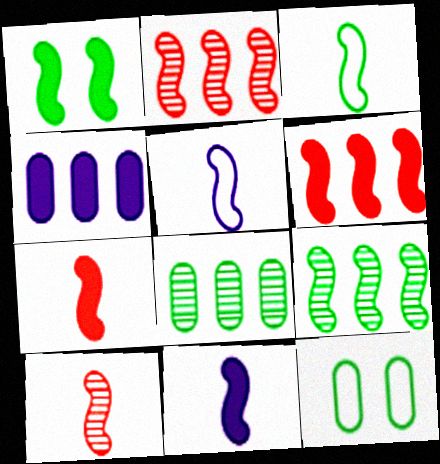[[1, 2, 5], 
[1, 3, 9], 
[1, 6, 11], 
[3, 10, 11]]